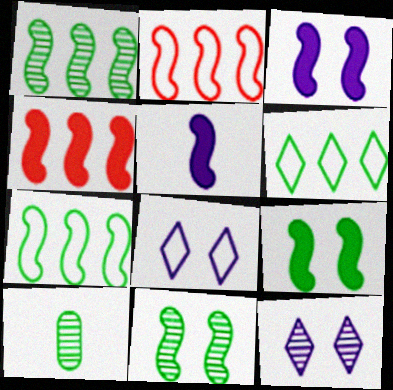[[2, 5, 11], 
[4, 5, 9], 
[4, 8, 10], 
[6, 9, 10]]